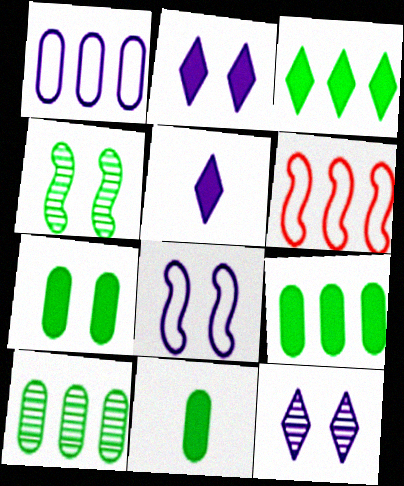[[6, 11, 12], 
[7, 9, 11]]